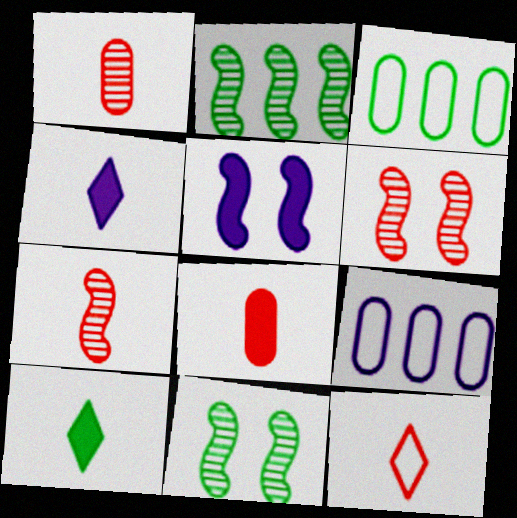[[3, 4, 6], 
[3, 10, 11], 
[6, 9, 10], 
[7, 8, 12]]